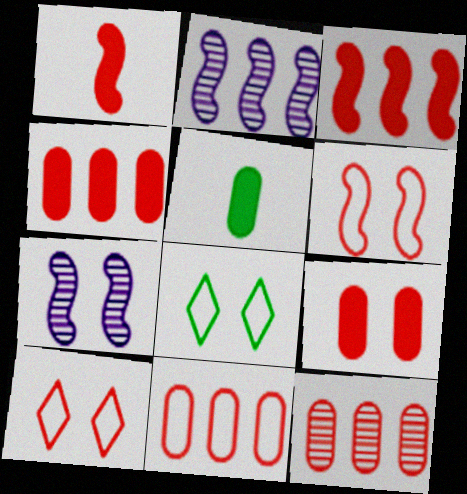[[1, 10, 12], 
[2, 5, 10], 
[4, 11, 12], 
[7, 8, 9]]